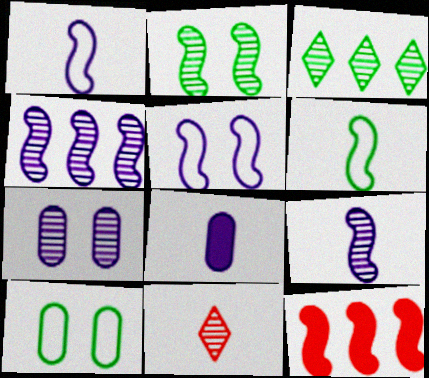[[1, 2, 12], 
[6, 8, 11]]